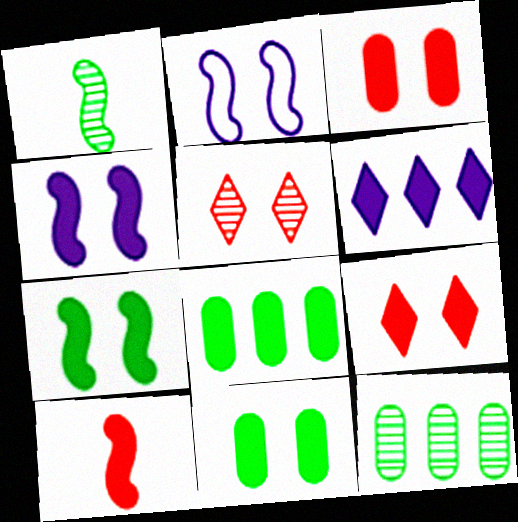[[2, 5, 11], 
[4, 9, 11], 
[6, 10, 11]]